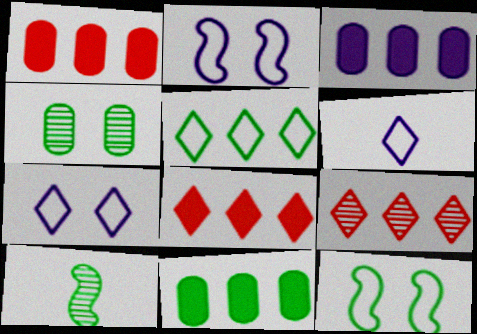[[1, 3, 11], 
[1, 7, 10]]